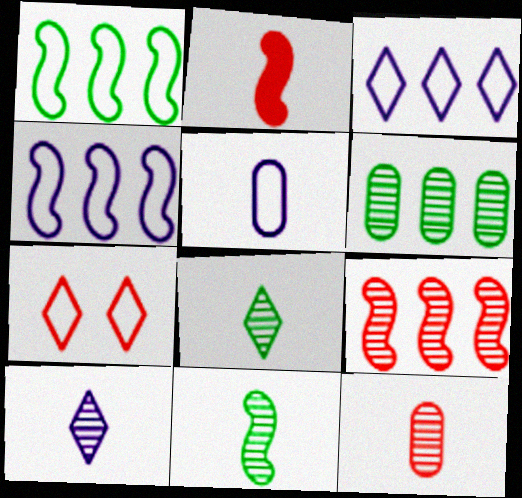[[1, 5, 7], 
[2, 5, 8], 
[10, 11, 12]]